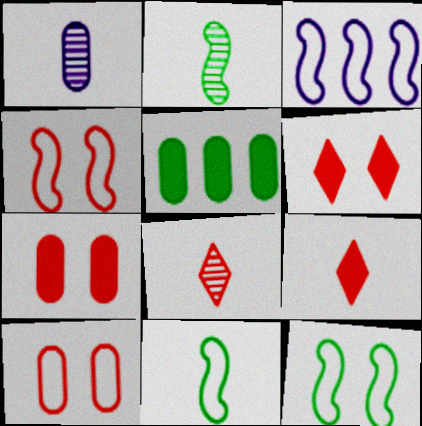[[1, 2, 8], 
[1, 5, 10], 
[1, 9, 11], 
[3, 4, 11]]